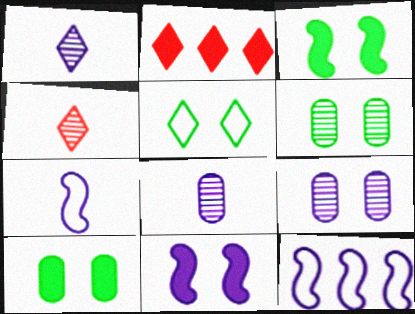[[1, 2, 5], 
[2, 6, 7], 
[3, 5, 6], 
[4, 10, 12]]